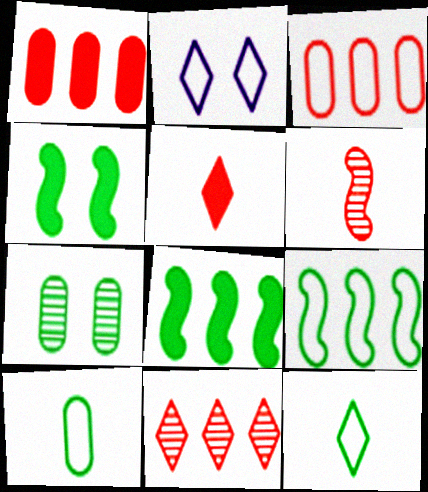[[7, 8, 12]]